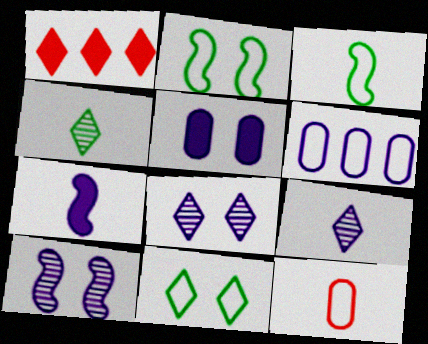[[1, 9, 11], 
[4, 7, 12], 
[6, 7, 8]]